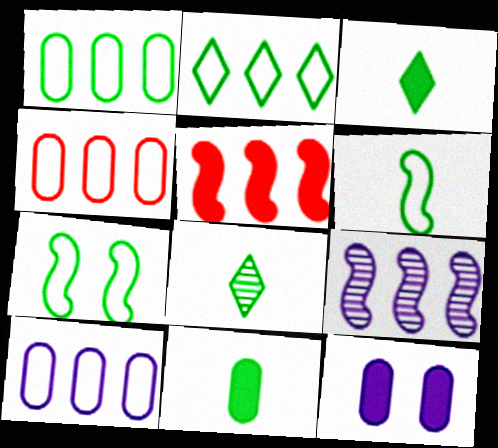[[1, 4, 10], 
[3, 5, 12], 
[6, 8, 11]]